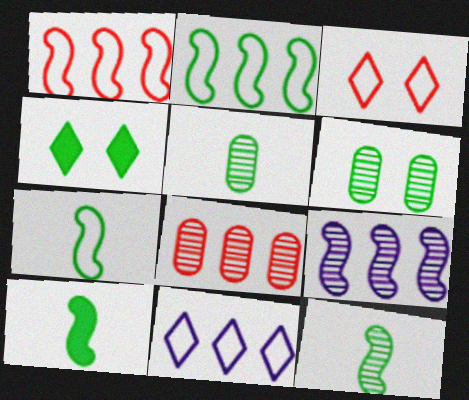[[2, 4, 5], 
[7, 10, 12]]